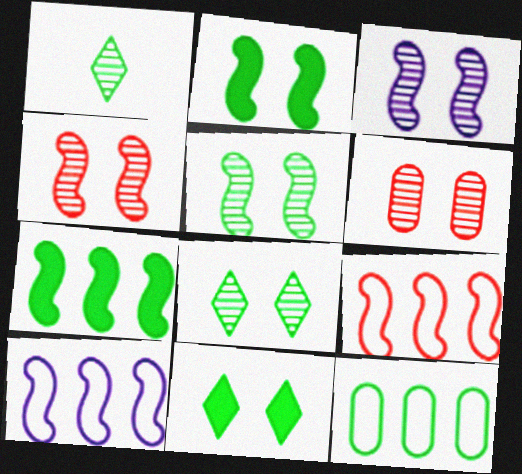[[1, 2, 12], 
[3, 4, 5], 
[3, 6, 8]]